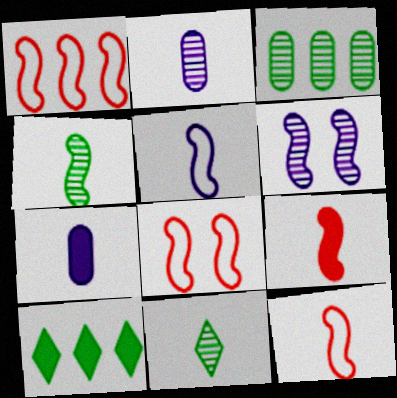[[1, 8, 12], 
[2, 8, 10], 
[4, 5, 9], 
[7, 11, 12]]